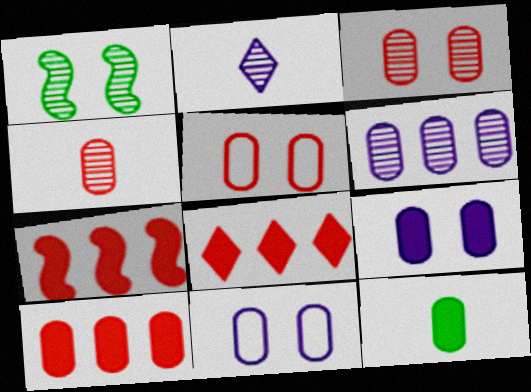[[4, 5, 10], 
[5, 6, 12], 
[7, 8, 10], 
[9, 10, 12]]